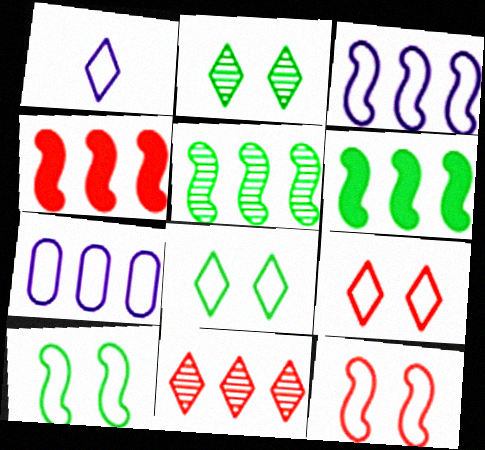[[3, 4, 5], 
[6, 7, 11]]